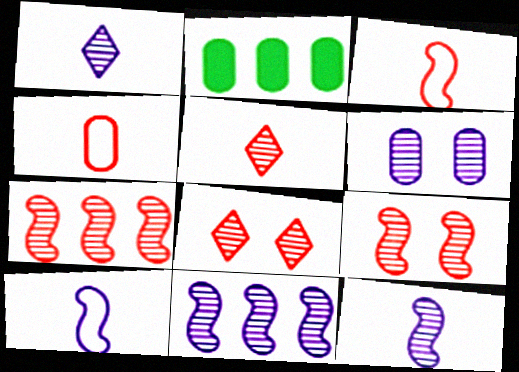[[1, 6, 11], 
[2, 4, 6], 
[2, 8, 10]]